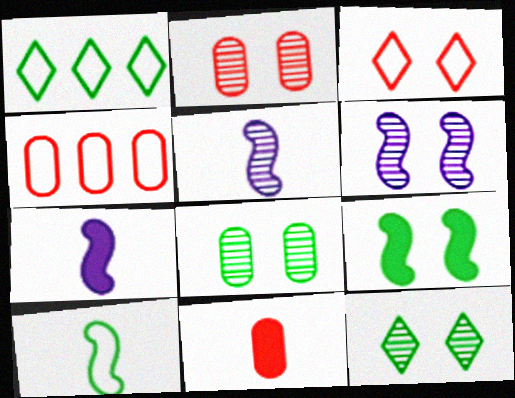[[1, 2, 7], 
[1, 6, 11], 
[2, 4, 11], 
[2, 6, 12], 
[4, 7, 12]]